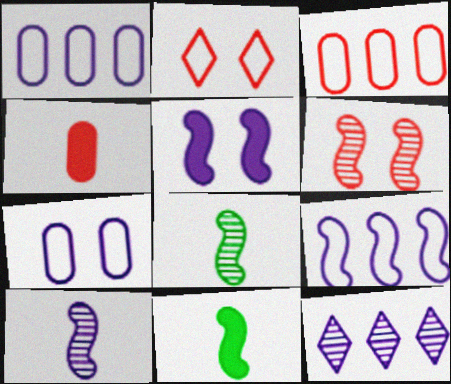[[5, 9, 10], 
[6, 9, 11]]